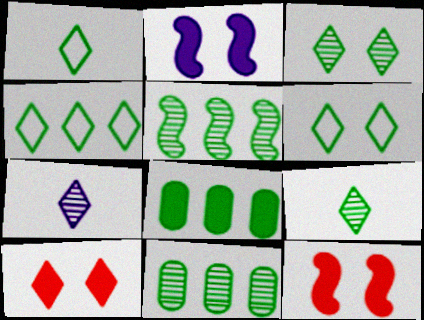[[1, 4, 6], 
[4, 5, 8], 
[4, 7, 10]]